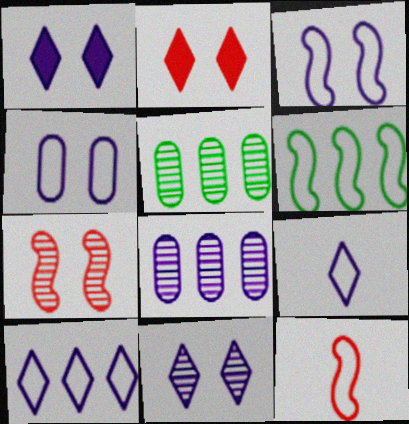[[1, 5, 12], 
[3, 6, 12]]